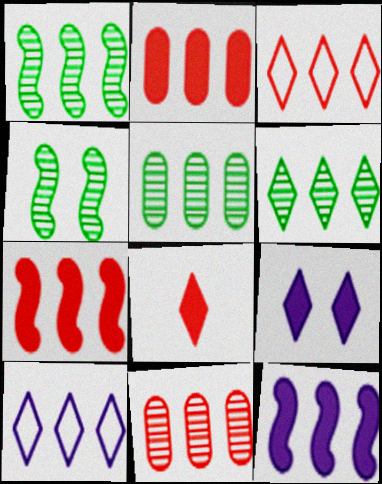[[1, 2, 10], 
[1, 5, 6], 
[3, 5, 12], 
[3, 7, 11], 
[5, 7, 10]]